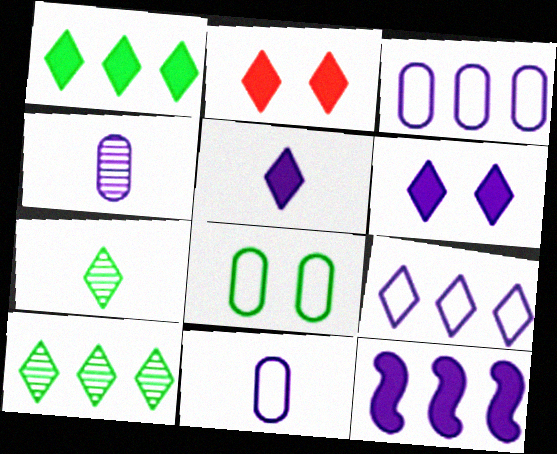[[1, 2, 5], 
[2, 7, 9]]